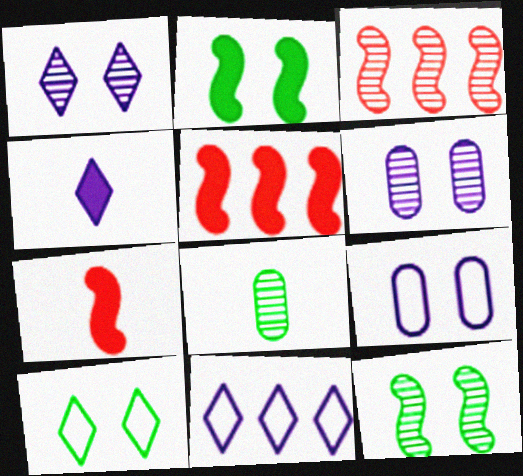[[1, 3, 8], 
[1, 4, 11]]